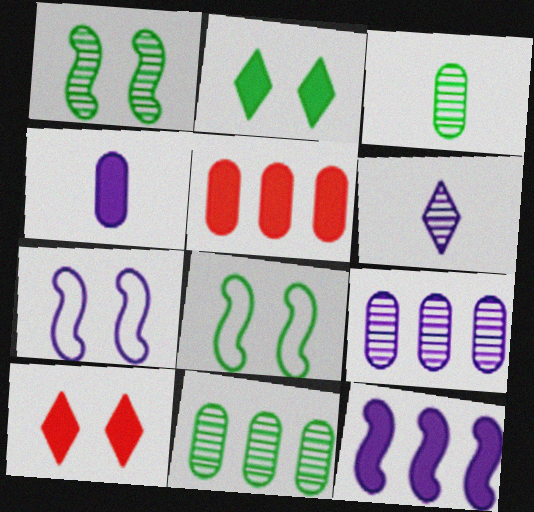[[5, 6, 8]]